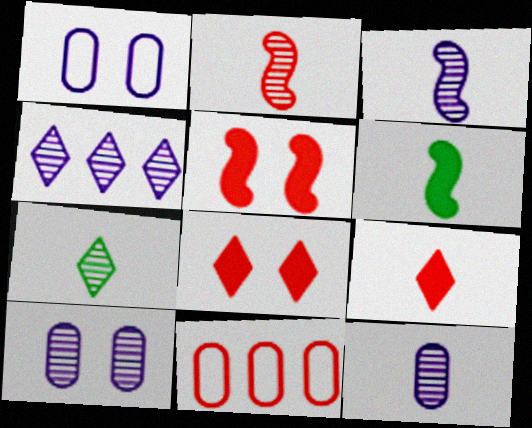[[2, 7, 12], 
[2, 8, 11], 
[3, 4, 10]]